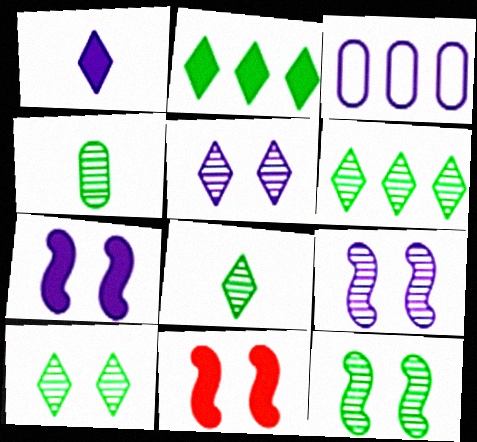[[1, 3, 9], 
[3, 8, 11], 
[4, 6, 12], 
[6, 8, 10]]